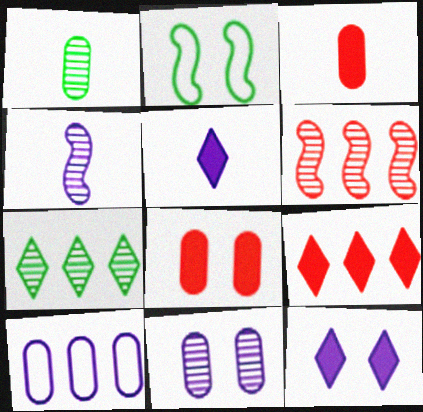[[1, 8, 10], 
[4, 10, 12]]